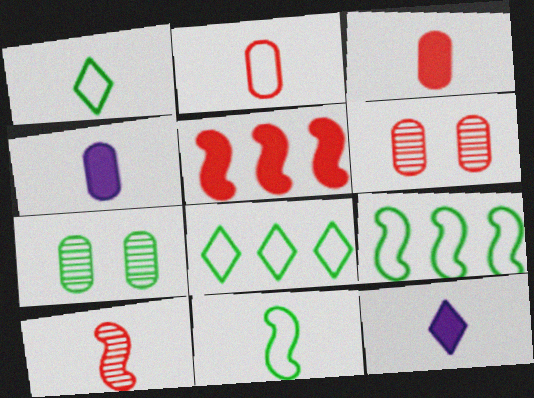[[1, 4, 10], 
[6, 9, 12]]